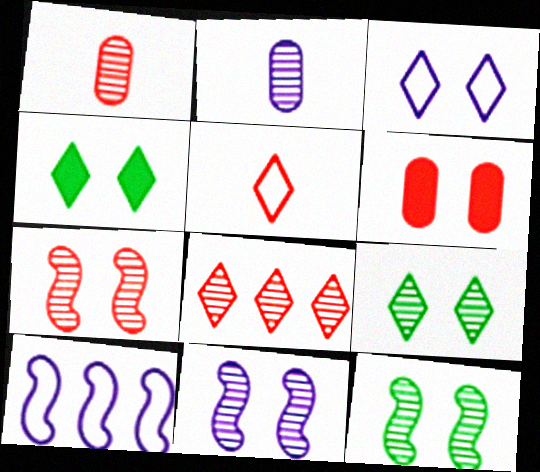[[1, 4, 10], 
[1, 7, 8], 
[2, 8, 12], 
[3, 6, 12], 
[7, 11, 12]]